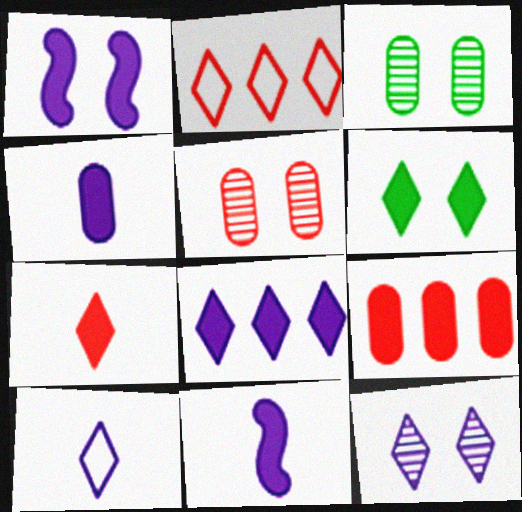[[1, 4, 8], 
[2, 3, 11], 
[6, 7, 8], 
[6, 9, 11], 
[8, 10, 12]]